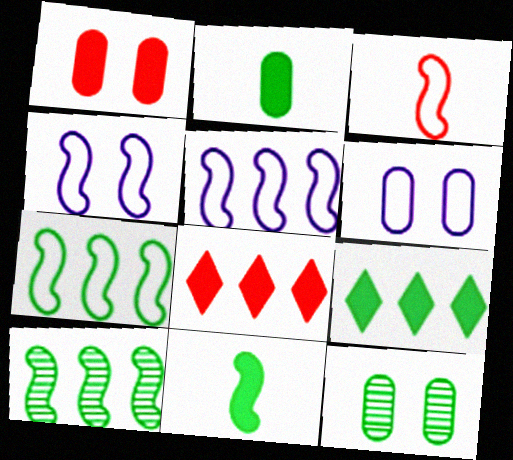[[1, 6, 12], 
[3, 4, 7]]